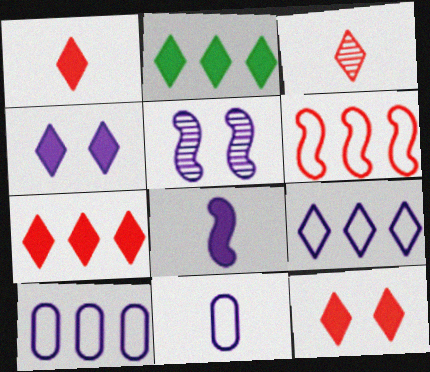[[1, 2, 4], 
[1, 7, 12]]